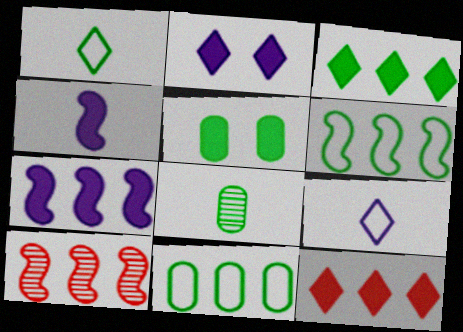[[4, 5, 12], 
[5, 8, 11], 
[5, 9, 10], 
[6, 7, 10]]